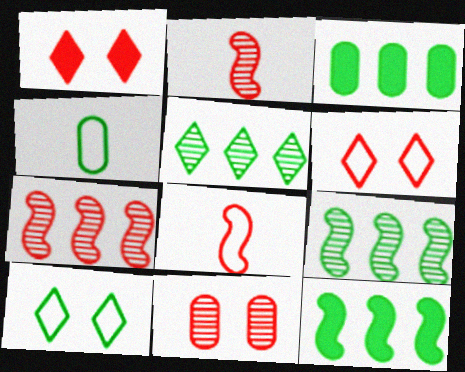[]